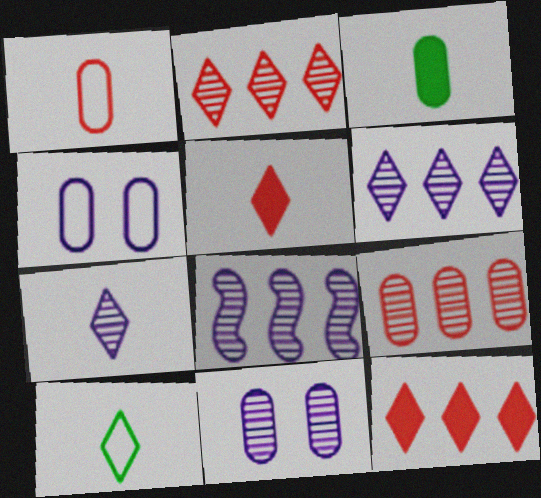[[3, 4, 9], 
[5, 7, 10], 
[7, 8, 11]]